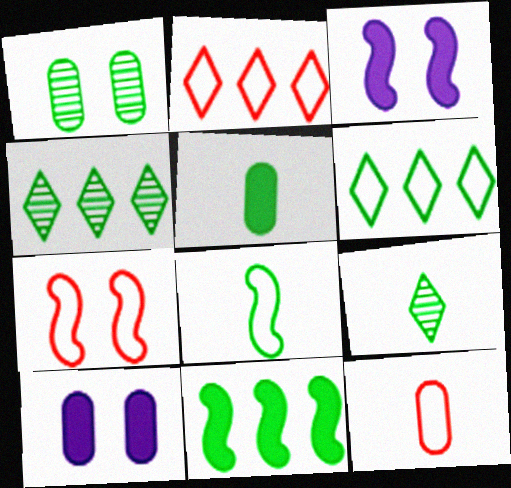[[2, 7, 12], 
[3, 4, 12], 
[5, 8, 9]]